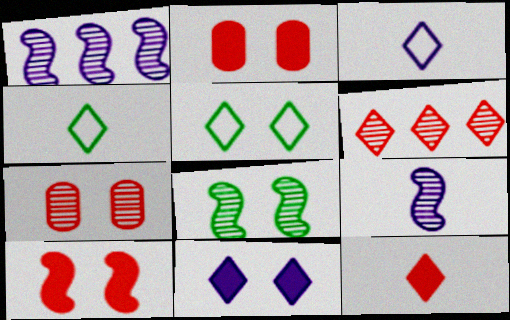[[1, 2, 4], 
[4, 6, 11]]